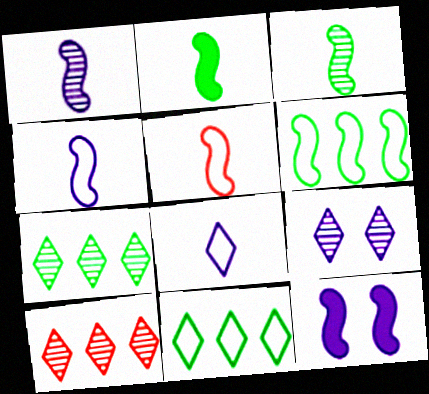[[1, 2, 5]]